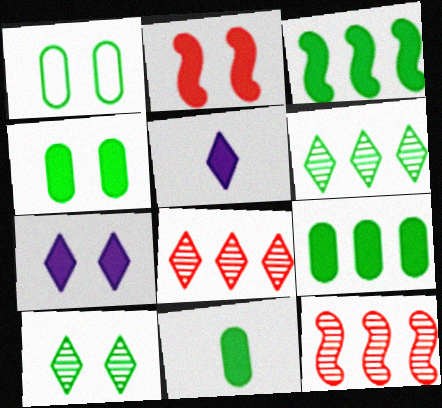[[1, 5, 12], 
[2, 4, 7], 
[2, 5, 9], 
[4, 9, 11]]